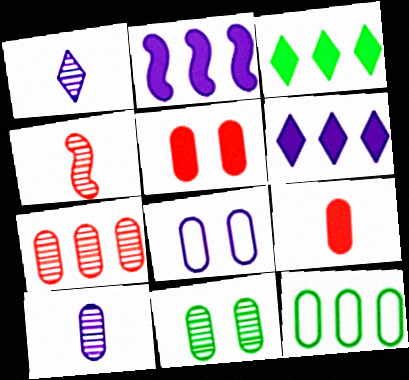[[1, 2, 8], 
[3, 4, 8], 
[5, 8, 11], 
[5, 10, 12], 
[7, 10, 11]]